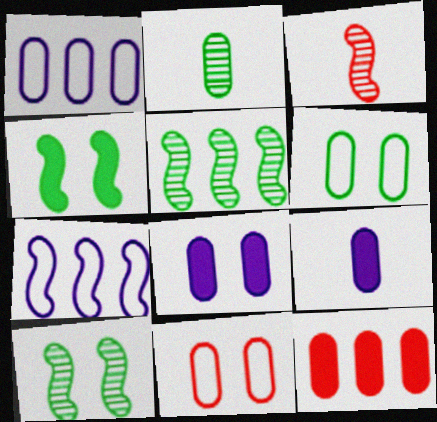[[3, 4, 7]]